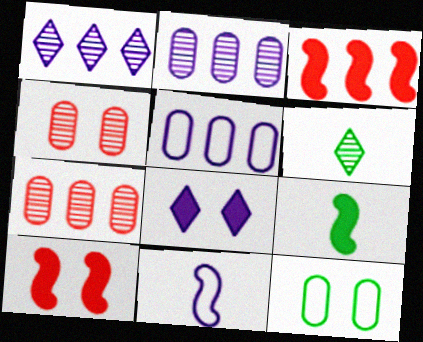[[2, 8, 11], 
[5, 6, 10]]